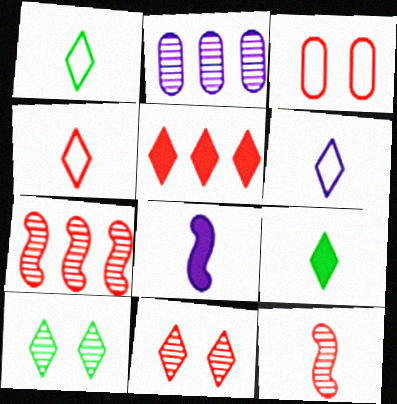[[1, 4, 6], 
[2, 10, 12], 
[3, 5, 12], 
[4, 5, 11], 
[5, 6, 10]]